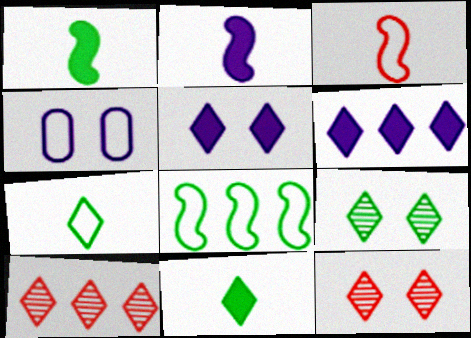[[1, 4, 10], 
[5, 7, 10], 
[6, 7, 12]]